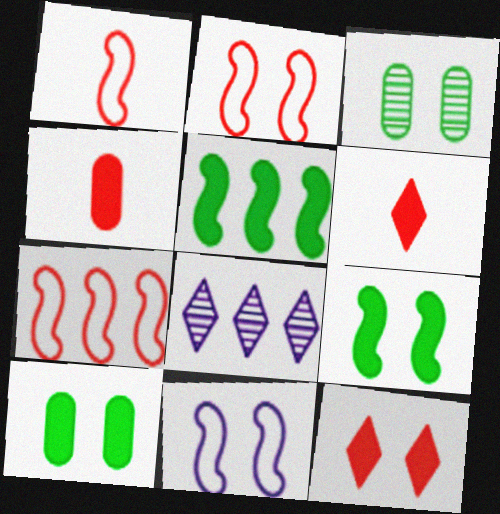[[1, 2, 7], 
[1, 8, 10], 
[3, 11, 12]]